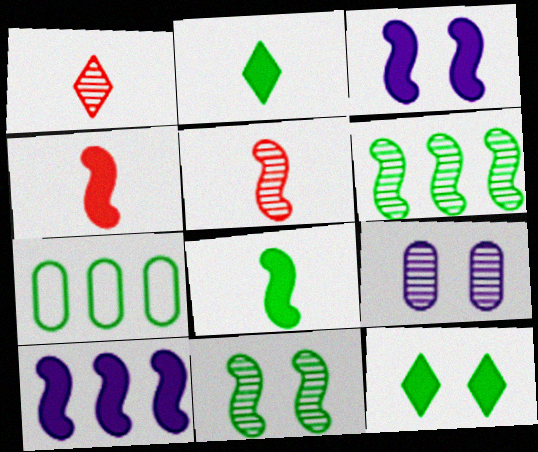[[1, 3, 7], 
[1, 6, 9], 
[2, 7, 11]]